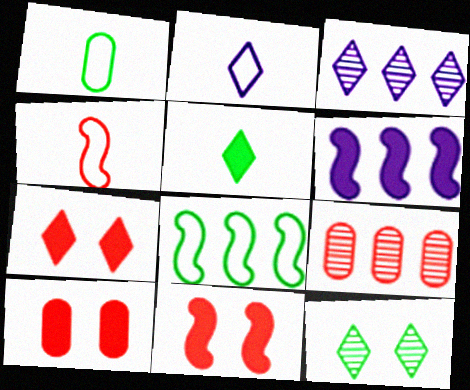[[1, 2, 4], 
[1, 3, 11], 
[4, 7, 9], 
[5, 6, 10], 
[7, 10, 11]]